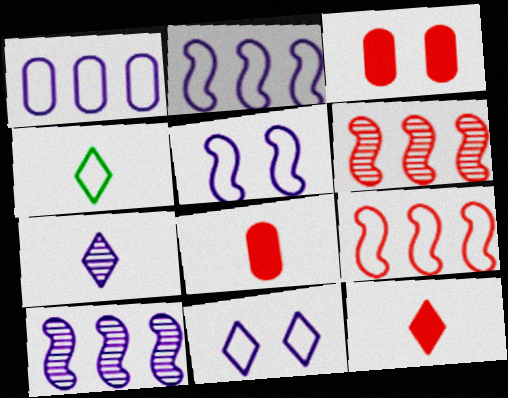[[3, 4, 10], 
[4, 7, 12]]